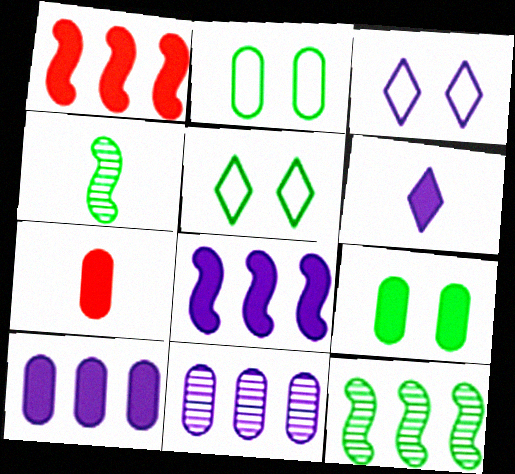[[1, 6, 9], 
[2, 7, 11], 
[3, 7, 12], 
[7, 9, 10]]